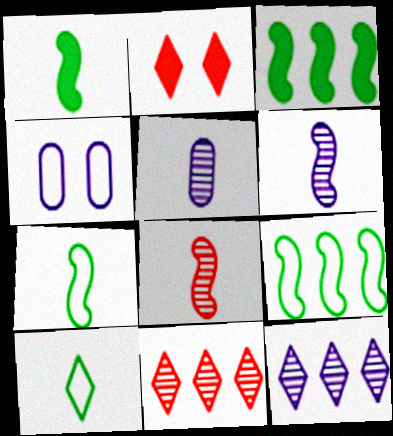[[1, 4, 11], 
[2, 5, 9], 
[2, 10, 12]]